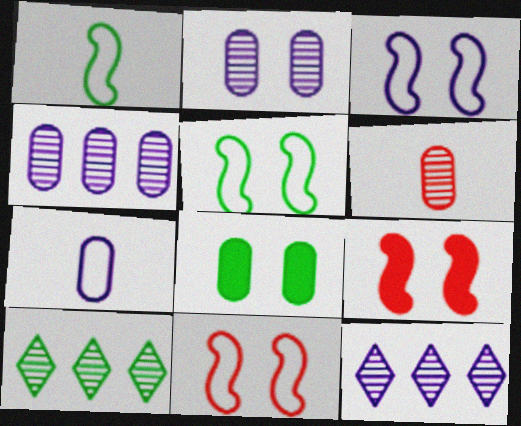[[1, 8, 10], 
[3, 5, 11], 
[7, 9, 10]]